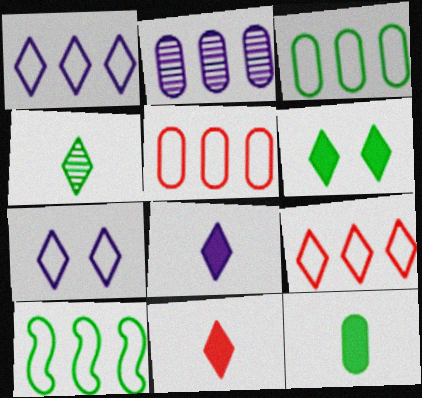[[1, 5, 10]]